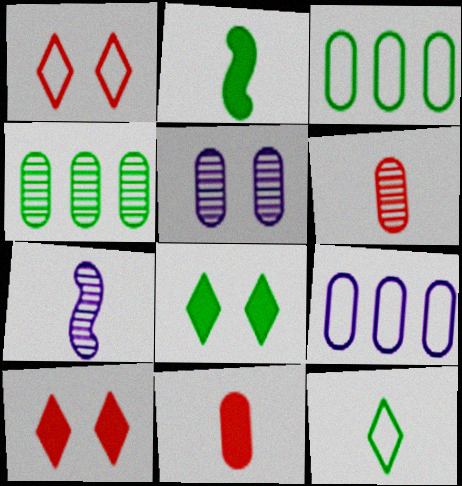[[3, 5, 11], 
[3, 7, 10], 
[4, 5, 6], 
[7, 11, 12]]